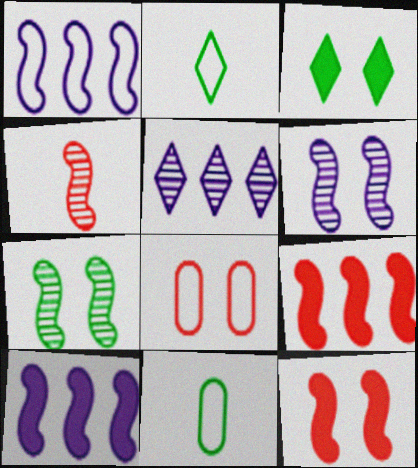[[1, 2, 8], 
[3, 6, 8], 
[5, 11, 12]]